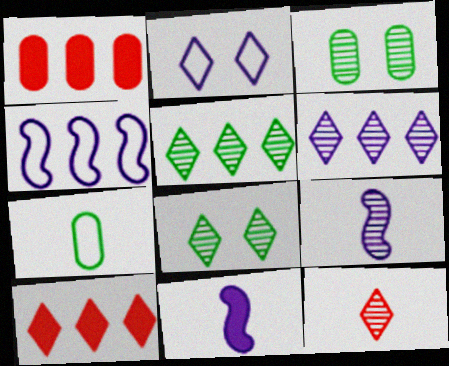[[1, 4, 5], 
[6, 8, 12], 
[7, 11, 12]]